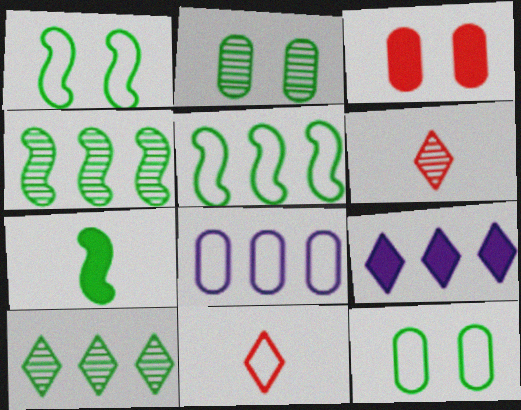[[1, 4, 7], 
[1, 8, 11], 
[3, 7, 9], 
[7, 10, 12]]